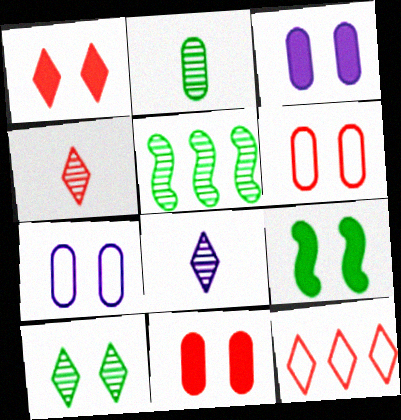[[1, 3, 9], 
[1, 4, 12], 
[2, 5, 10]]